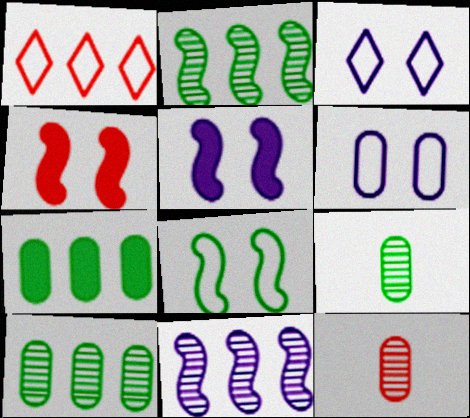[[1, 4, 12], 
[1, 5, 9], 
[1, 7, 11], 
[6, 7, 12]]